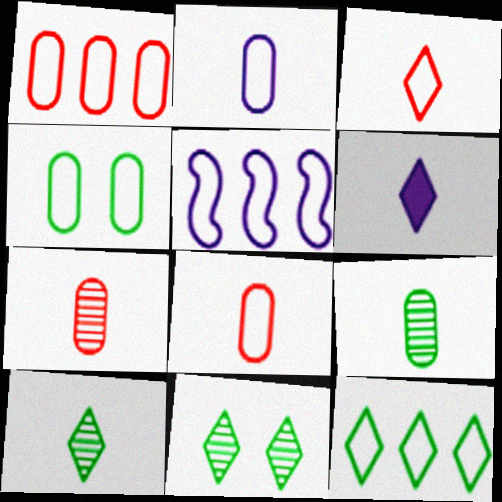[[1, 2, 4], 
[1, 5, 12], 
[3, 4, 5], 
[3, 6, 10]]